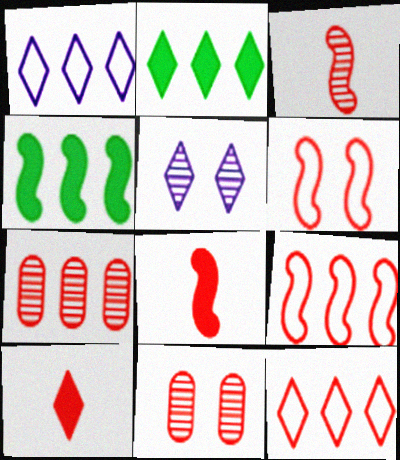[[1, 4, 7], 
[6, 7, 10], 
[8, 11, 12], 
[9, 10, 11]]